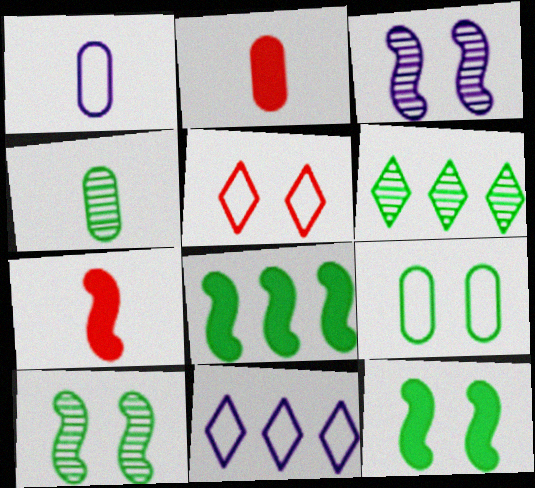[[1, 2, 4], 
[2, 10, 11], 
[4, 6, 10]]